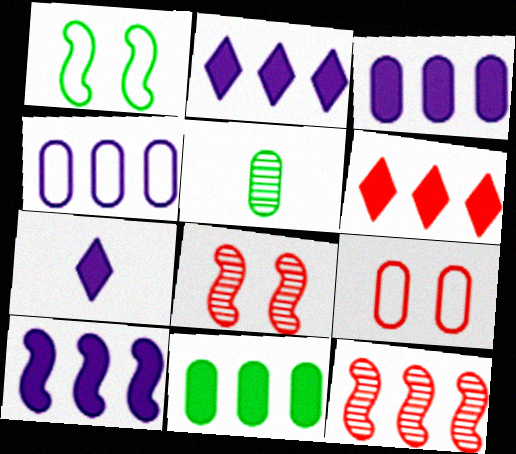[[2, 3, 10], 
[3, 5, 9], 
[6, 10, 11]]